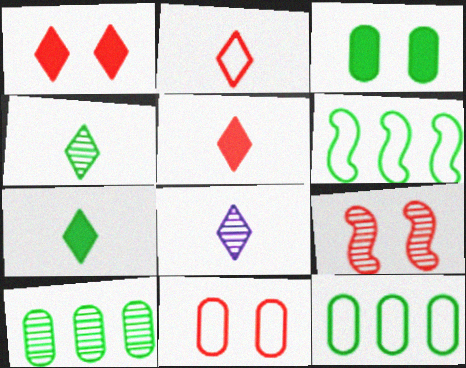[[1, 9, 11], 
[2, 7, 8], 
[3, 4, 6], 
[8, 9, 10]]